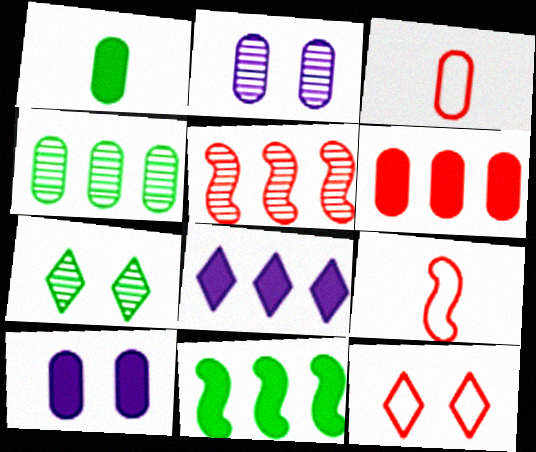[[1, 6, 10], 
[3, 4, 10], 
[6, 8, 11]]